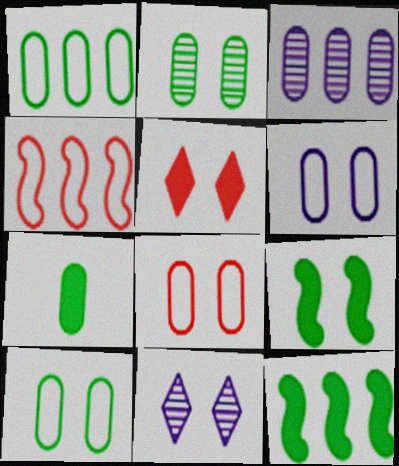[[1, 2, 7], 
[3, 7, 8], 
[4, 7, 11], 
[6, 8, 10], 
[8, 9, 11]]